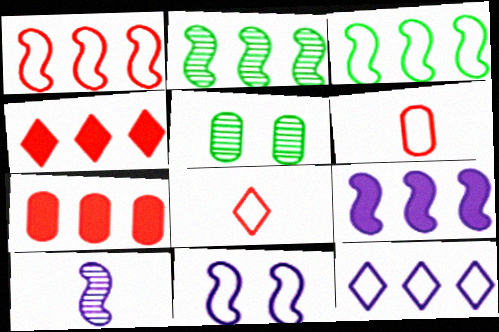[[1, 2, 9], 
[2, 7, 12], 
[5, 8, 9], 
[9, 10, 11]]